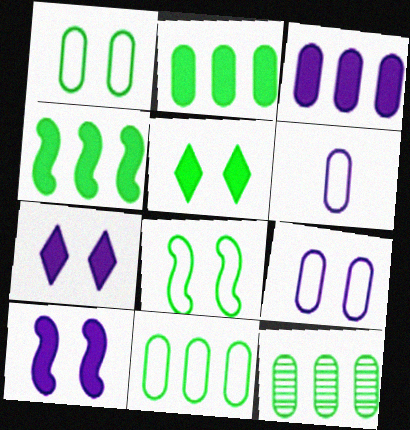[[2, 11, 12]]